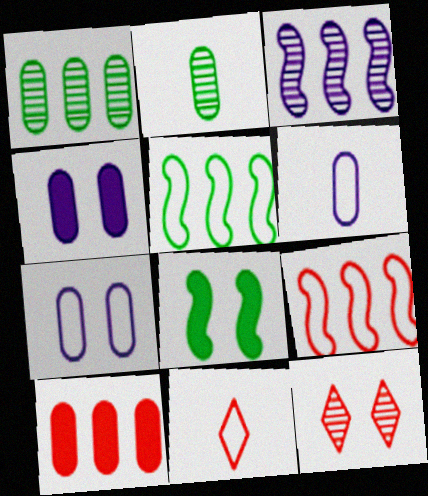[[2, 3, 12], 
[2, 7, 10], 
[5, 7, 11], 
[7, 8, 12]]